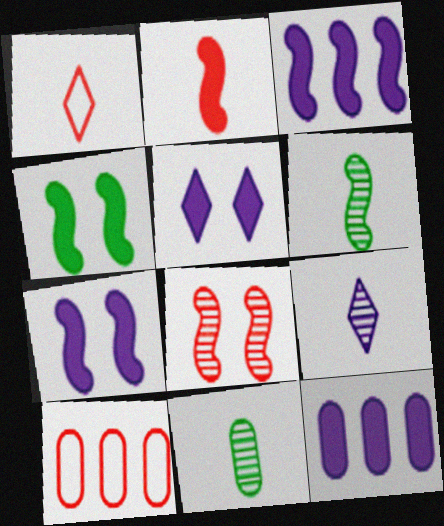[[2, 3, 4], 
[4, 9, 10], 
[5, 6, 10]]